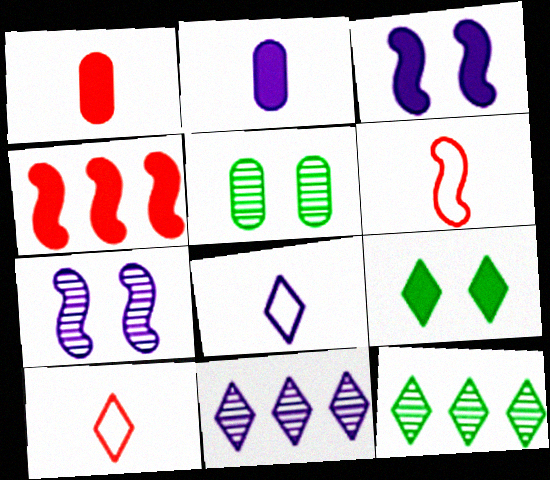[[2, 4, 9], 
[4, 5, 8], 
[9, 10, 11]]